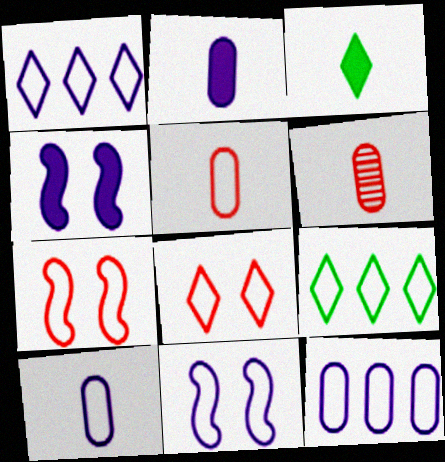[[1, 10, 11], 
[4, 6, 9], 
[5, 9, 11], 
[7, 9, 10]]